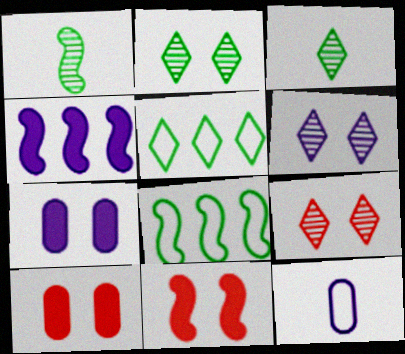[[2, 6, 9], 
[4, 6, 12]]